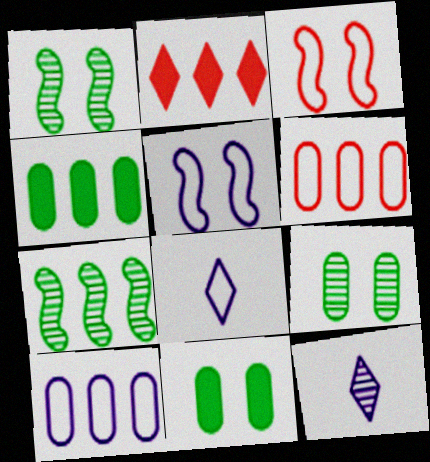[[2, 7, 10], 
[3, 4, 12], 
[5, 8, 10]]